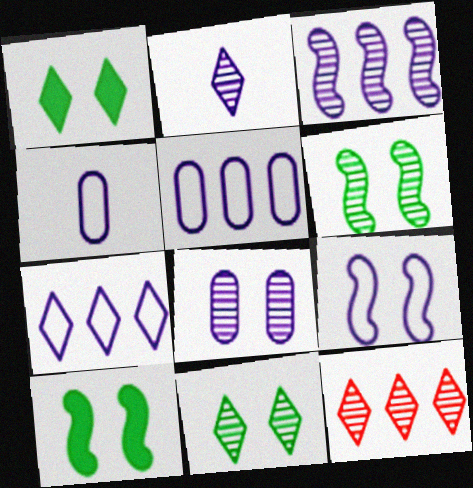[[2, 3, 8], 
[2, 11, 12], 
[4, 7, 9], 
[4, 10, 12]]